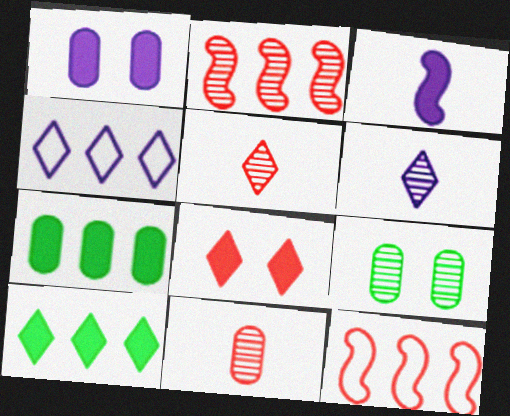[[2, 4, 7], 
[2, 6, 9], 
[3, 7, 8], 
[8, 11, 12]]